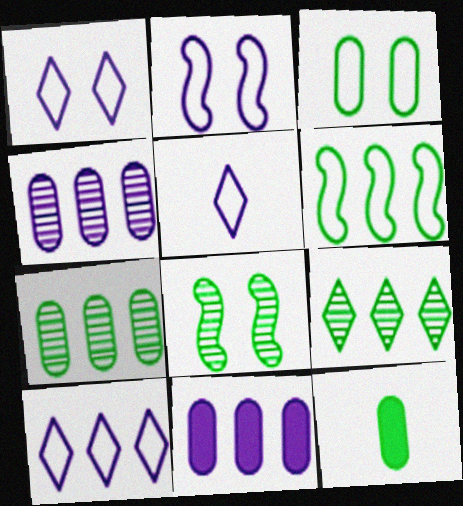[[1, 5, 10], 
[3, 7, 12]]